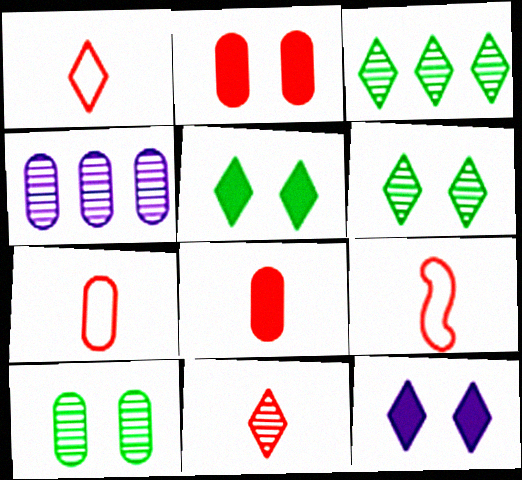[[1, 3, 12], 
[1, 7, 9], 
[4, 5, 9], 
[8, 9, 11]]